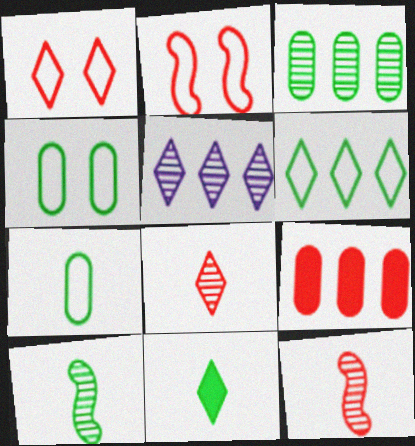[[1, 5, 11], 
[1, 9, 12], 
[2, 8, 9], 
[7, 10, 11]]